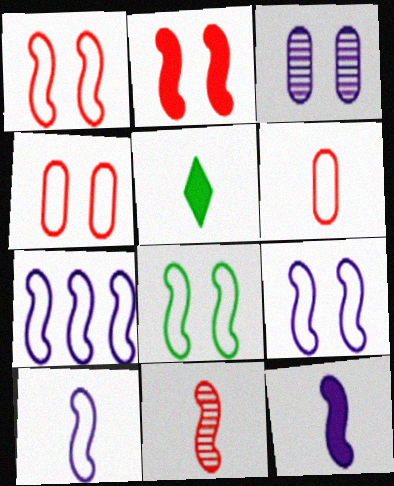[[1, 8, 9], 
[7, 9, 10]]